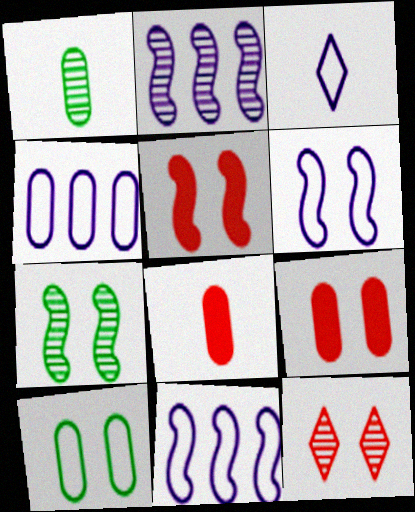[[1, 2, 12], 
[1, 4, 9], 
[3, 4, 6], 
[5, 6, 7]]